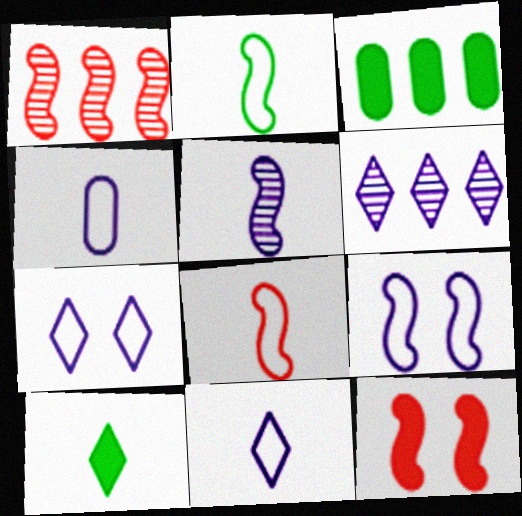[[1, 8, 12]]